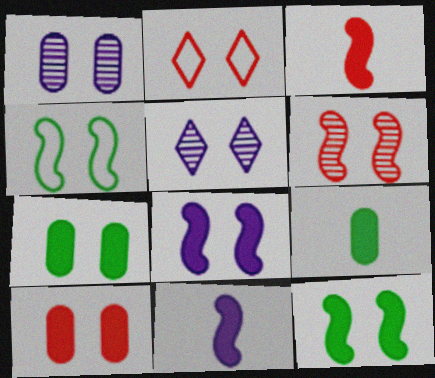[[1, 2, 12], 
[2, 6, 10], 
[4, 5, 10], 
[4, 6, 8]]